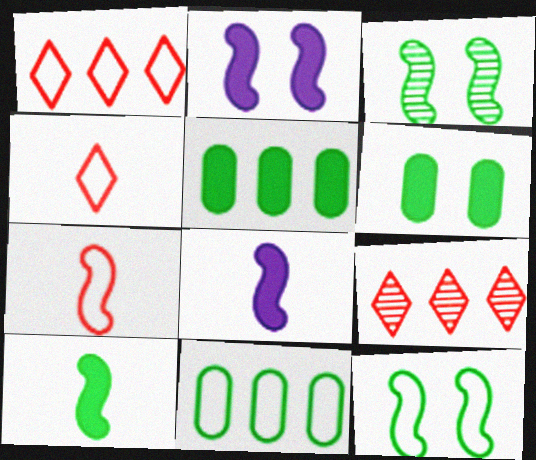[]